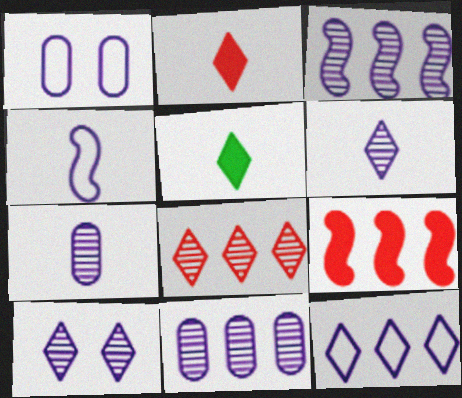[[1, 4, 12], 
[3, 7, 10]]